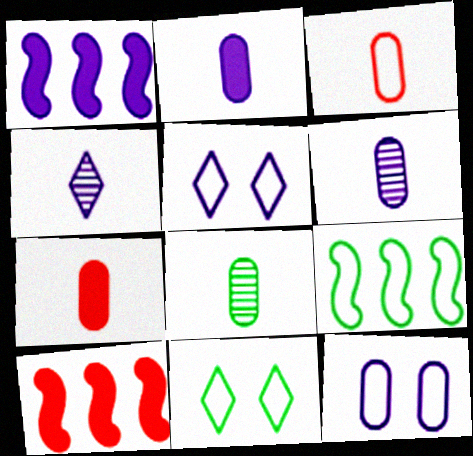[[1, 4, 12], 
[1, 5, 6], 
[2, 3, 8], 
[3, 5, 9], 
[5, 8, 10], 
[6, 10, 11]]